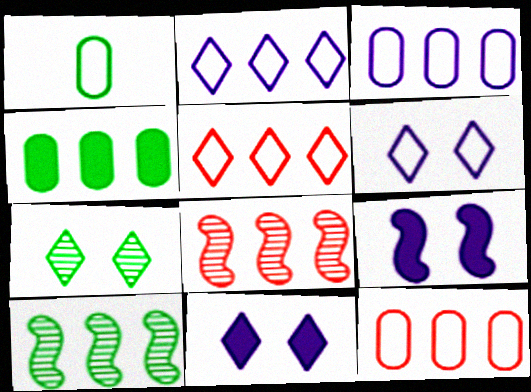[[1, 8, 11], 
[2, 4, 8]]